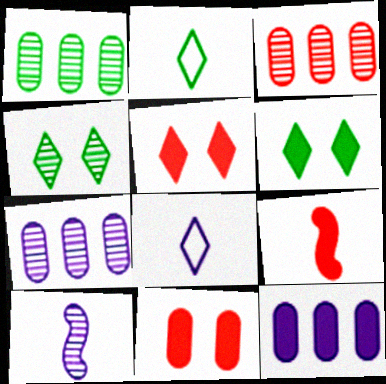[[1, 3, 7], 
[3, 4, 10], 
[6, 9, 12]]